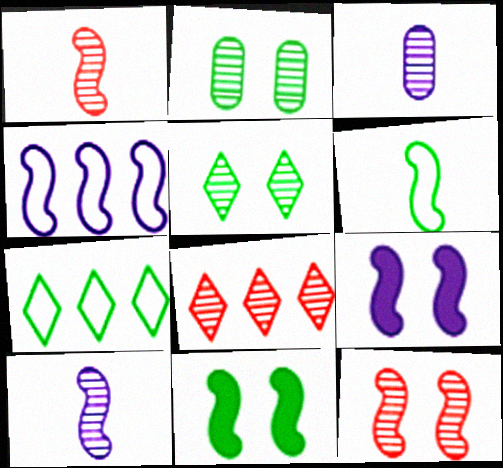[[1, 4, 11], 
[2, 8, 10], 
[4, 9, 10]]